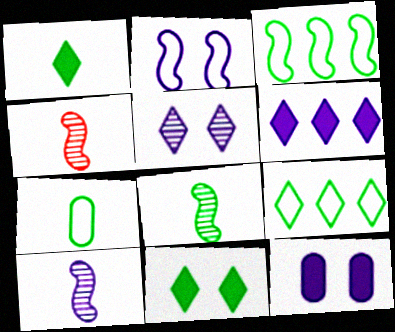[[1, 7, 8], 
[2, 5, 12], 
[4, 8, 10], 
[4, 9, 12]]